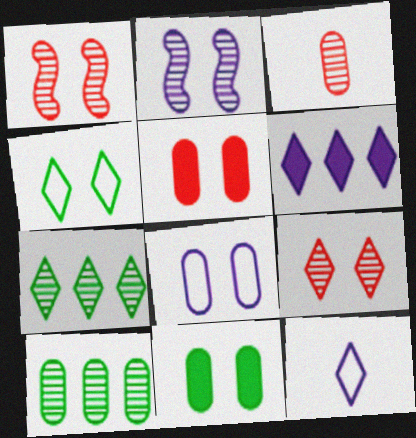[[2, 3, 7], 
[2, 4, 5]]